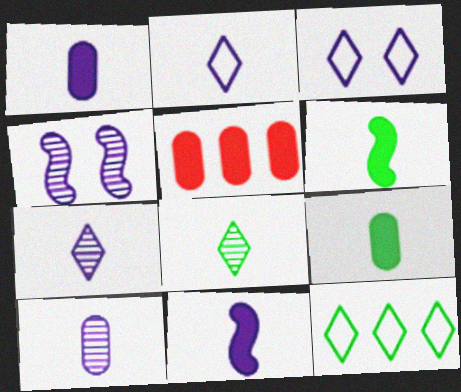[[2, 10, 11]]